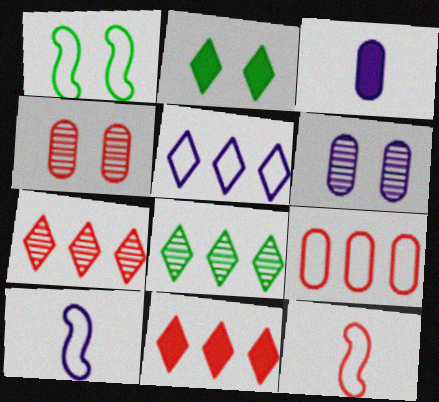[[1, 3, 7], 
[4, 11, 12], 
[5, 8, 11]]